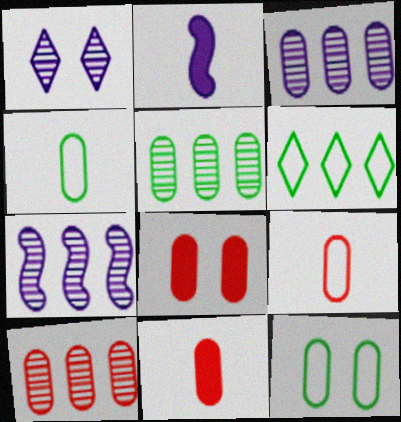[[3, 4, 8], 
[3, 5, 10], 
[3, 11, 12], 
[8, 9, 10]]